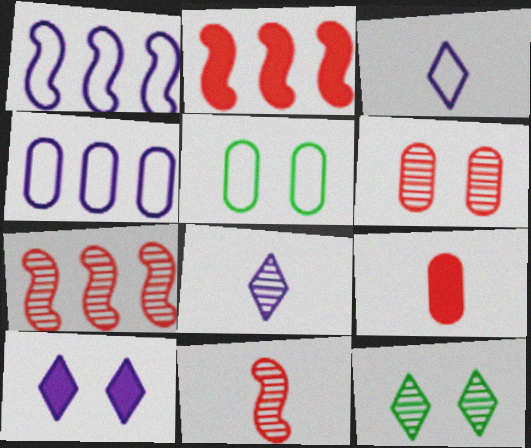[[1, 9, 12], 
[2, 5, 8]]